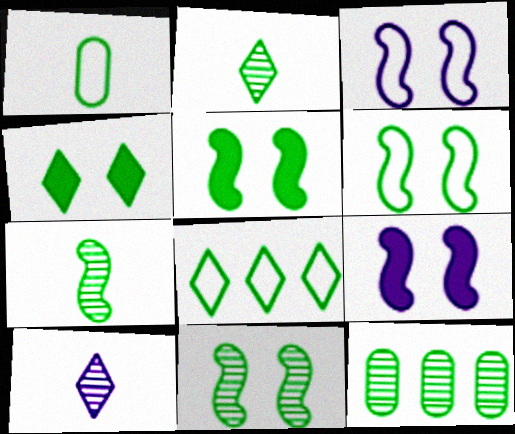[[1, 6, 8], 
[2, 4, 8], 
[2, 11, 12], 
[5, 6, 11]]